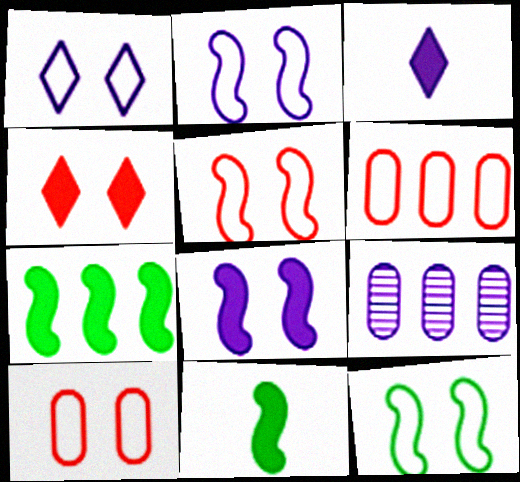[[1, 10, 12], 
[2, 3, 9], 
[2, 5, 12]]